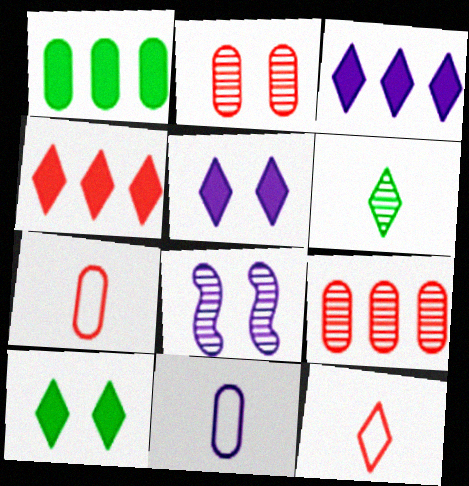[[1, 2, 11], 
[1, 8, 12], 
[3, 8, 11], 
[6, 8, 9]]